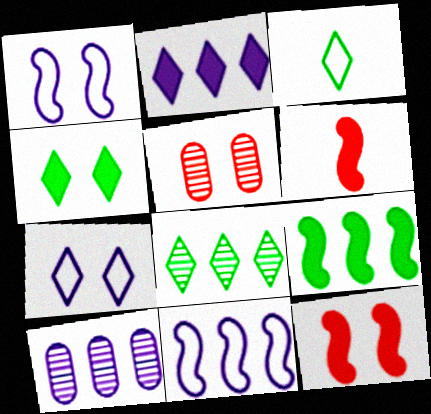[[1, 4, 5], 
[2, 10, 11], 
[3, 4, 8], 
[3, 10, 12]]